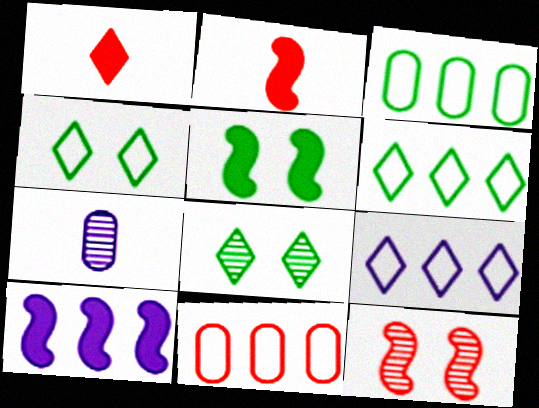[[1, 8, 9], 
[1, 11, 12], 
[2, 5, 10]]